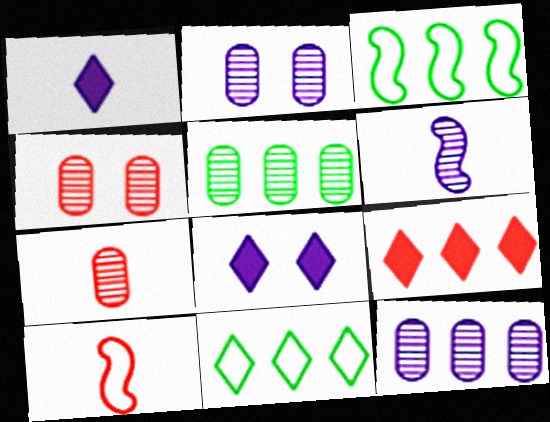[[1, 3, 4], 
[2, 5, 7], 
[3, 7, 8], 
[3, 9, 12], 
[4, 9, 10], 
[5, 8, 10]]